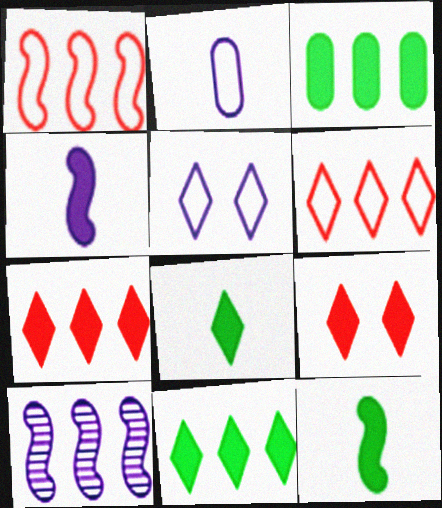[[3, 4, 9], 
[3, 6, 10]]